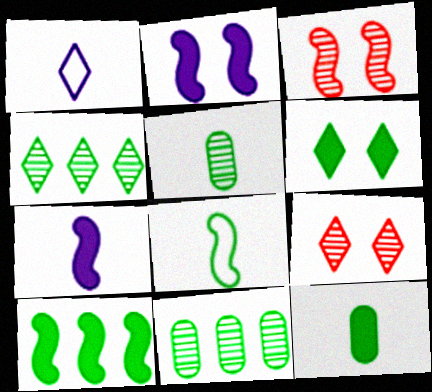[[6, 8, 11], 
[6, 10, 12]]